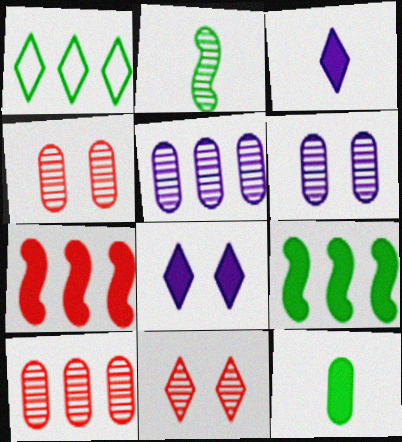[[1, 3, 11], 
[1, 5, 7], 
[2, 5, 11], 
[7, 8, 12]]